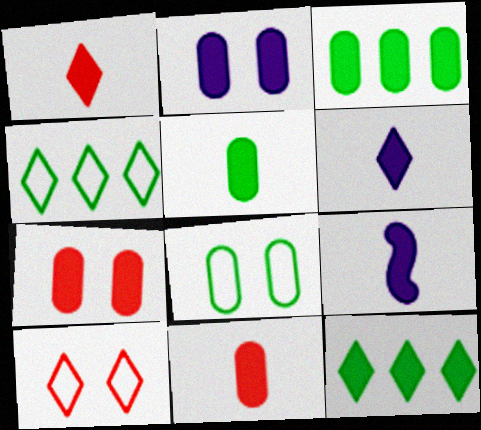[[1, 5, 9], 
[2, 3, 11], 
[7, 9, 12]]